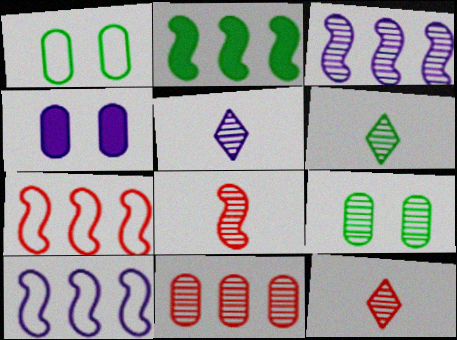[[1, 2, 6], 
[2, 3, 7], 
[3, 9, 12], 
[4, 5, 10], 
[4, 6, 7], 
[5, 6, 12]]